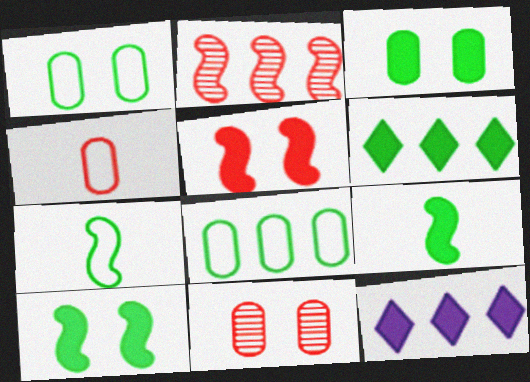[[2, 8, 12], 
[3, 6, 9], 
[7, 11, 12]]